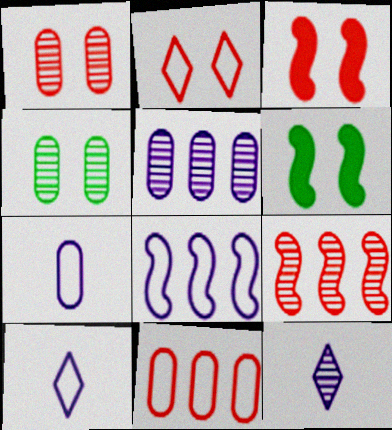[[1, 2, 3], 
[4, 9, 12], 
[6, 11, 12]]